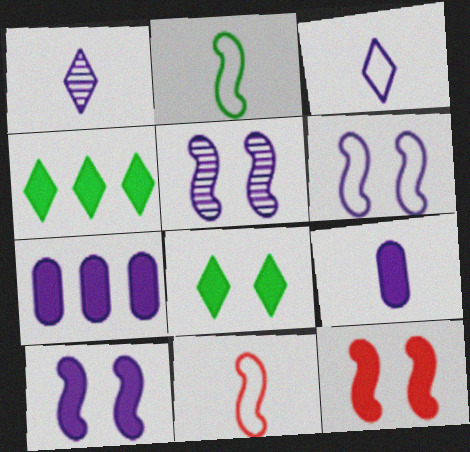[[1, 6, 7], 
[3, 5, 7], 
[4, 9, 12], 
[5, 6, 10]]